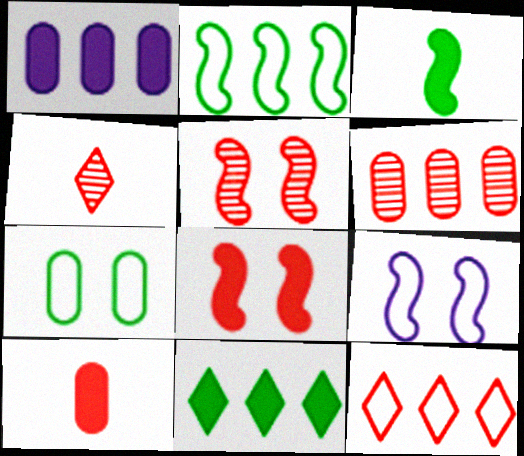[[4, 5, 6], 
[5, 10, 12]]